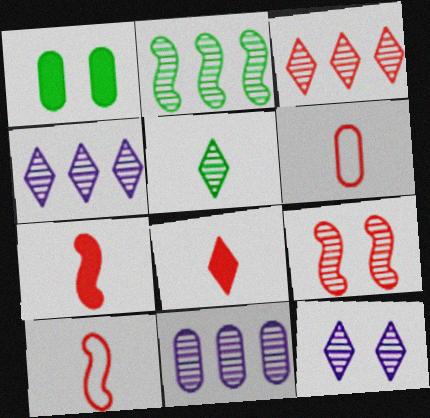[[1, 4, 10], 
[1, 6, 11], 
[2, 3, 11], 
[3, 5, 12], 
[5, 9, 11]]